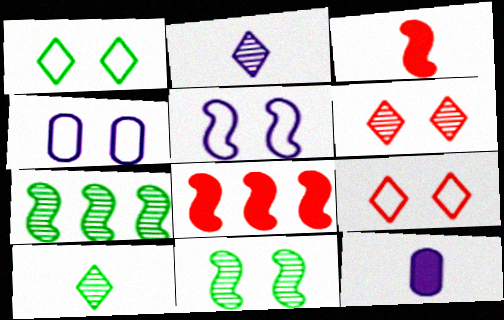[[3, 5, 7], 
[4, 8, 10], 
[7, 9, 12]]